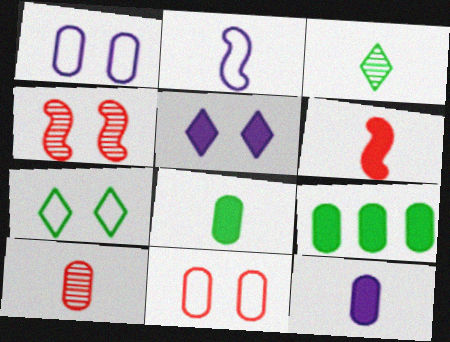[[1, 9, 10], 
[5, 6, 9]]